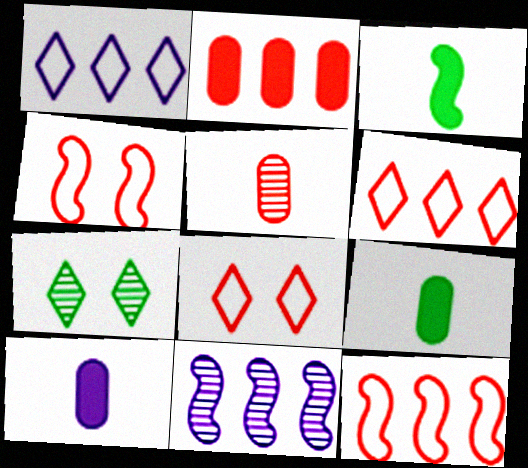[[3, 4, 11], 
[5, 7, 11], 
[7, 10, 12], 
[8, 9, 11]]